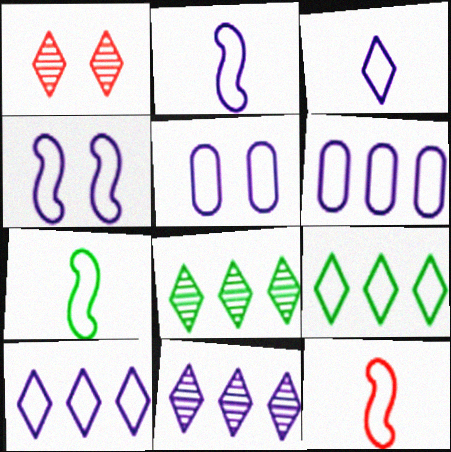[[2, 5, 10], 
[2, 7, 12], 
[3, 4, 6], 
[5, 9, 12]]